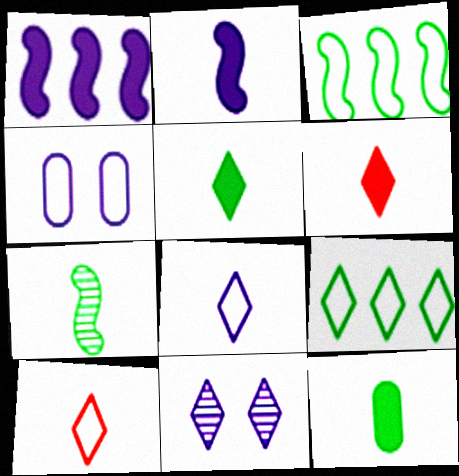[[2, 6, 12], 
[3, 4, 10], 
[6, 9, 11]]